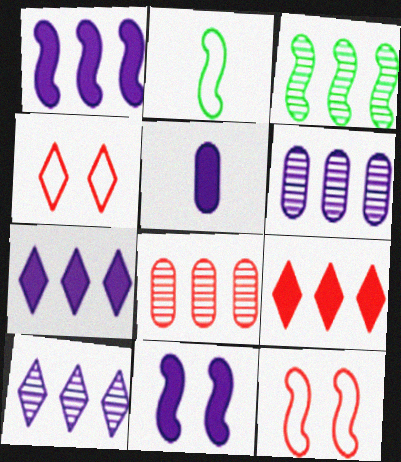[[3, 4, 5], 
[3, 8, 10], 
[5, 7, 11]]